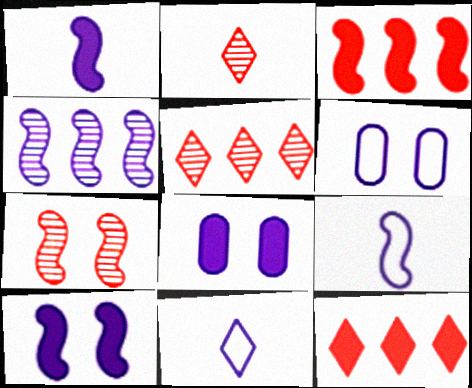[[4, 8, 11], 
[4, 9, 10]]